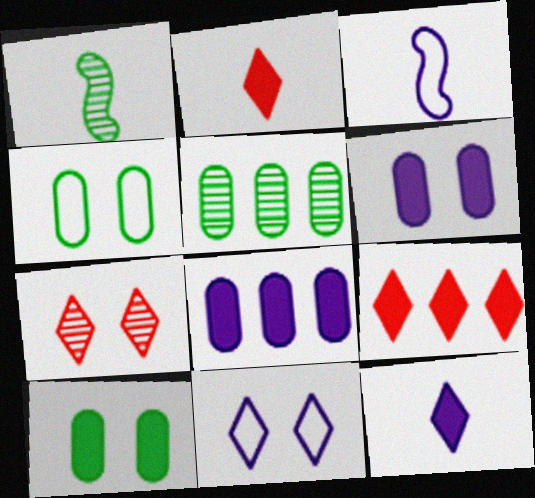[]